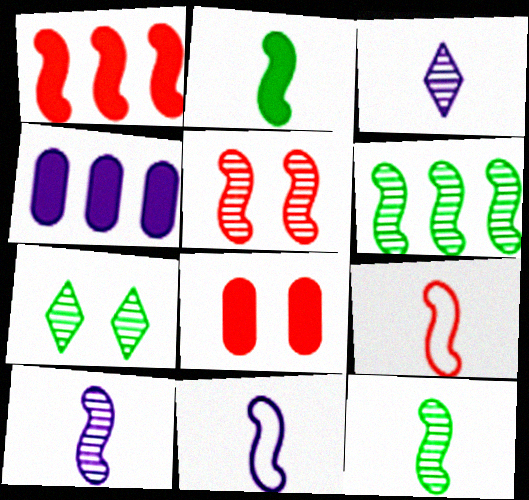[[1, 5, 9], 
[2, 9, 10], 
[4, 7, 9], 
[5, 6, 10]]